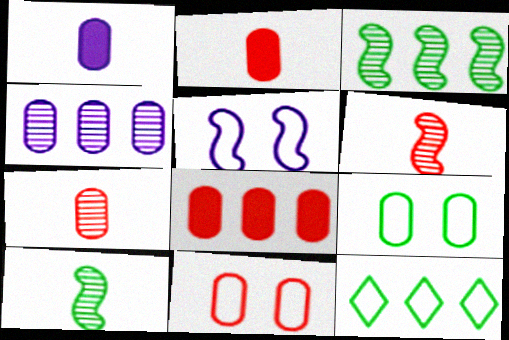[[2, 4, 9], 
[7, 8, 11]]